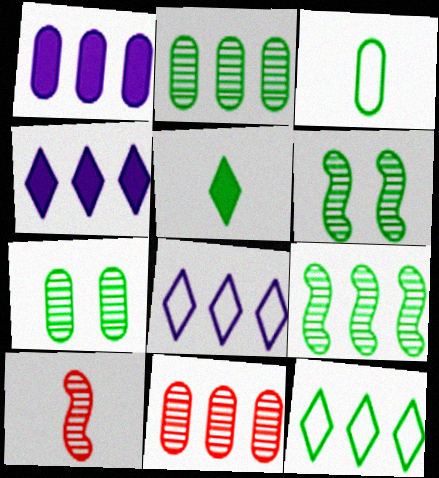[]